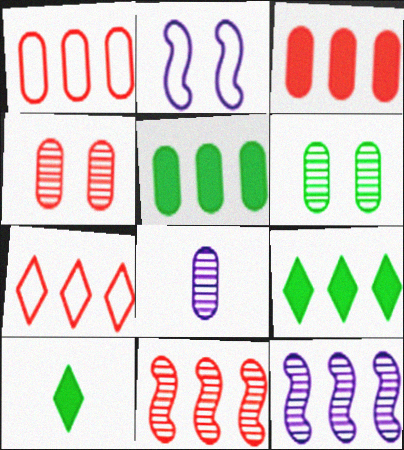[[1, 9, 12], 
[3, 7, 11], 
[5, 7, 12]]